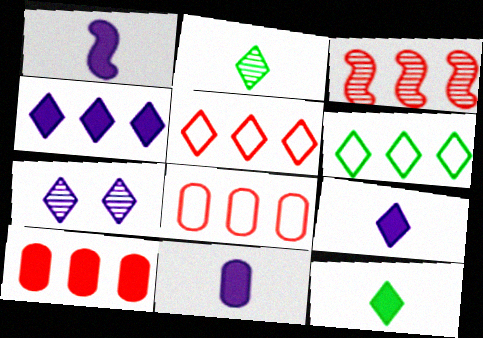[[1, 9, 11], 
[3, 5, 10], 
[5, 7, 12]]